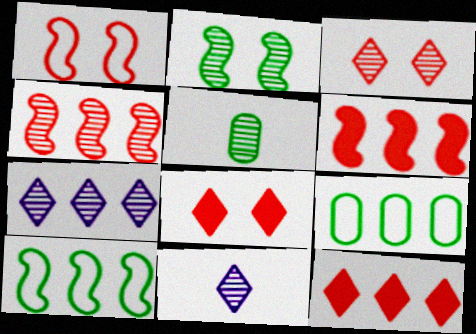[[6, 7, 9]]